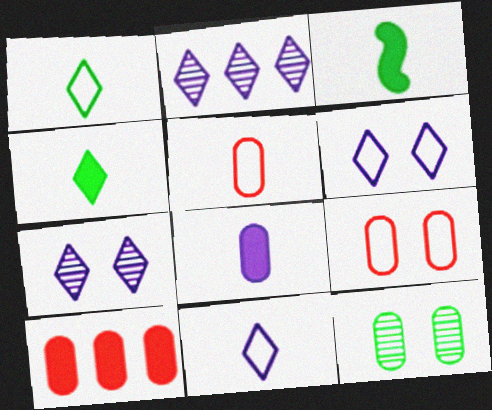[[2, 3, 9]]